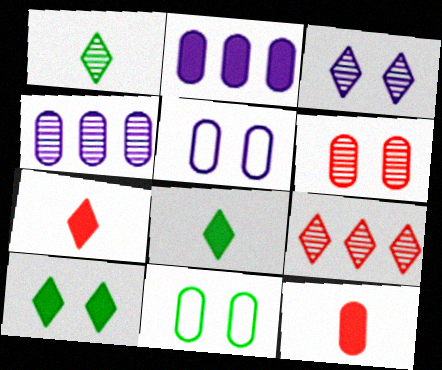[[1, 3, 9], 
[4, 11, 12]]